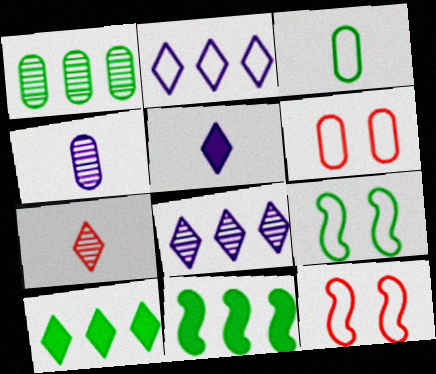[[1, 5, 12], 
[2, 3, 12], 
[4, 10, 12]]